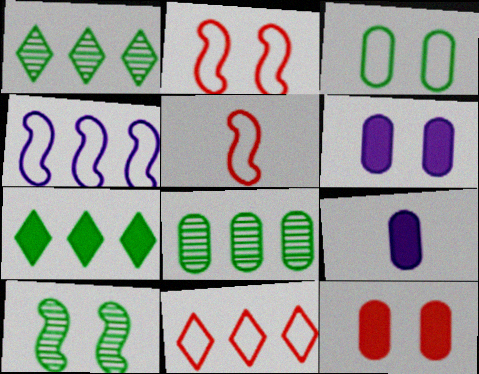[[1, 2, 9], 
[1, 5, 6], 
[9, 10, 11]]